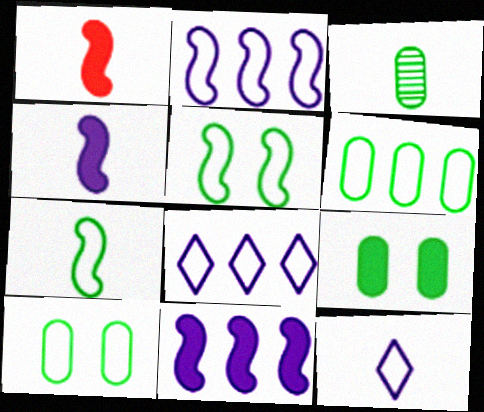[[1, 3, 12], 
[3, 6, 9]]